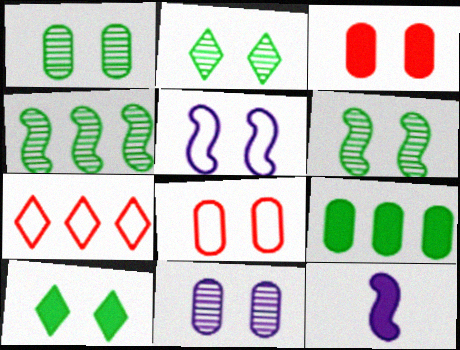[[1, 2, 6], 
[1, 7, 12], 
[2, 3, 5]]